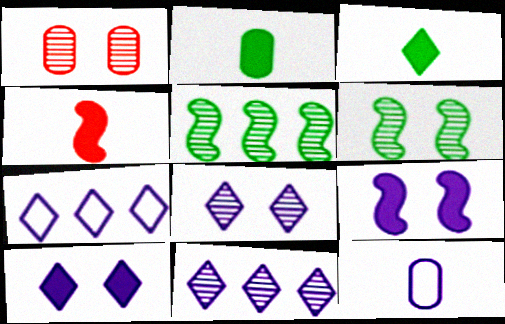[[1, 6, 8], 
[9, 11, 12]]